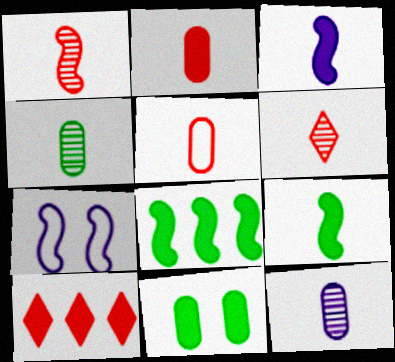[[1, 7, 8], 
[3, 10, 11], 
[4, 7, 10]]